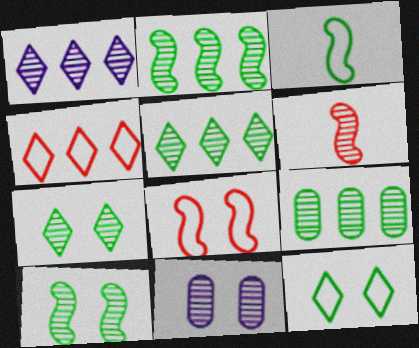[[2, 5, 9], 
[5, 6, 11]]